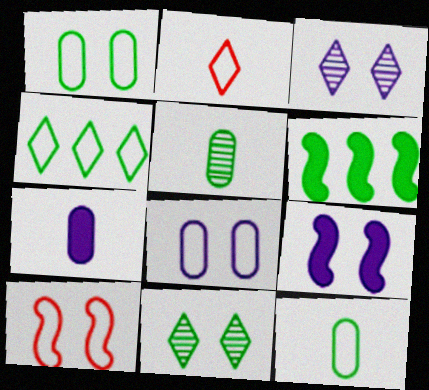[[3, 8, 9], 
[6, 11, 12]]